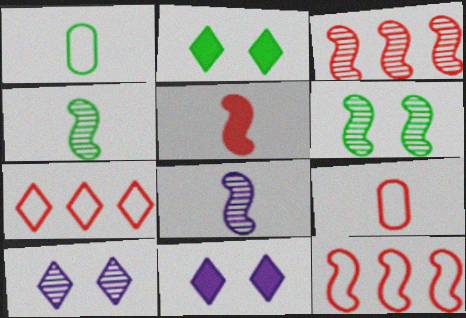[[1, 3, 11], 
[3, 6, 8]]